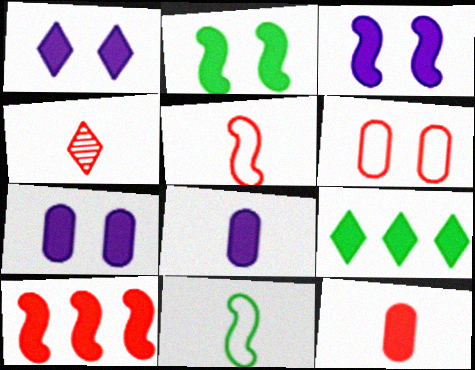[[1, 3, 7], 
[3, 9, 12], 
[4, 5, 12], 
[4, 6, 10], 
[4, 8, 11]]